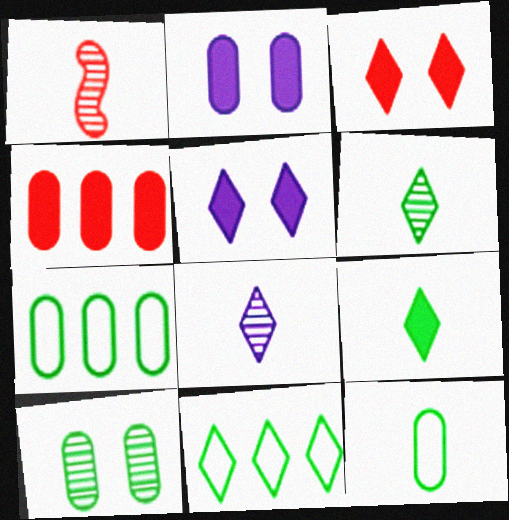[[1, 2, 11], 
[1, 5, 7], 
[3, 8, 11]]